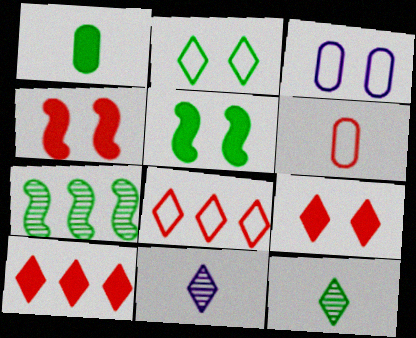[[1, 2, 7], 
[2, 10, 11]]